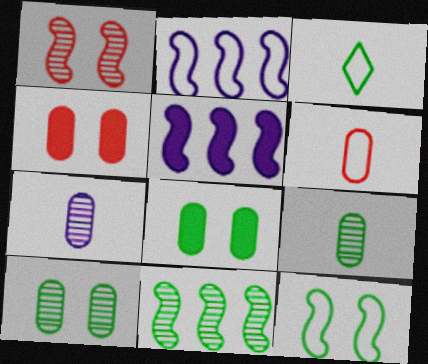[[3, 8, 11]]